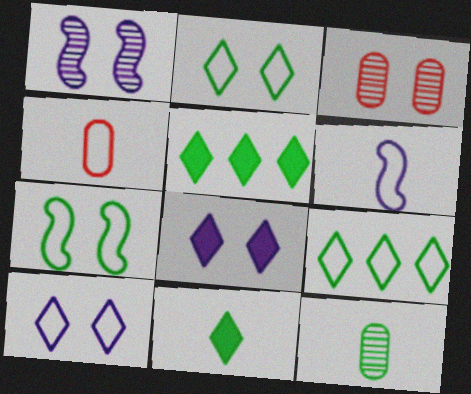[[1, 4, 5], 
[3, 5, 6], 
[3, 7, 8], 
[5, 7, 12]]